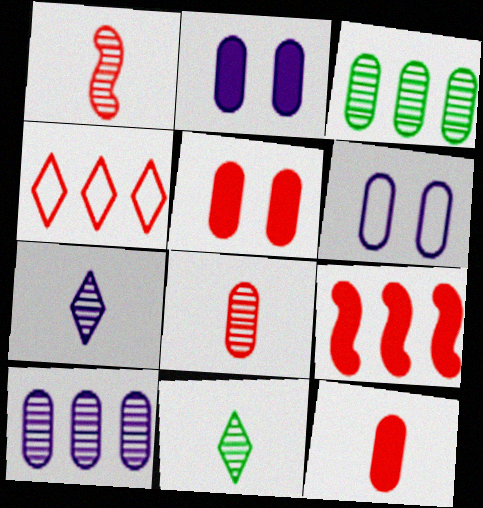[[1, 4, 5], 
[3, 6, 12], 
[6, 9, 11]]